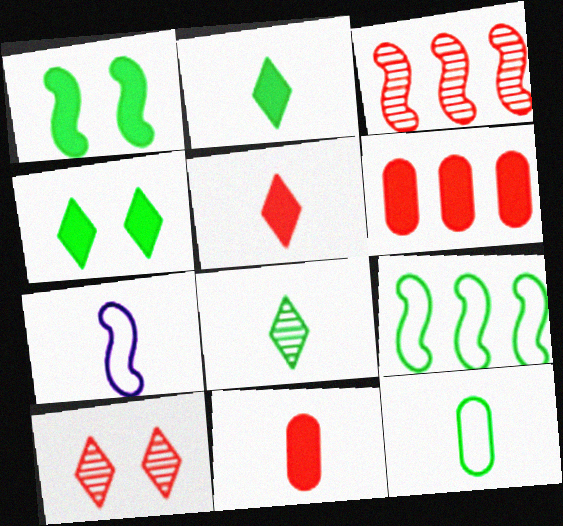[[1, 3, 7], 
[7, 8, 11]]